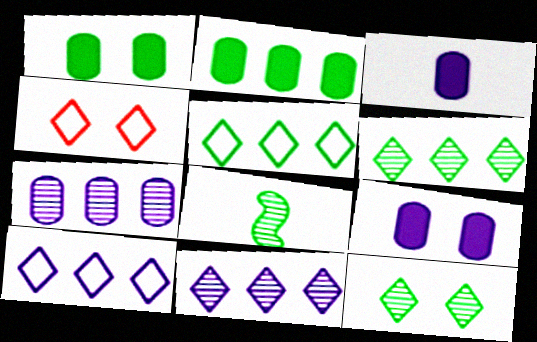[[1, 5, 8]]